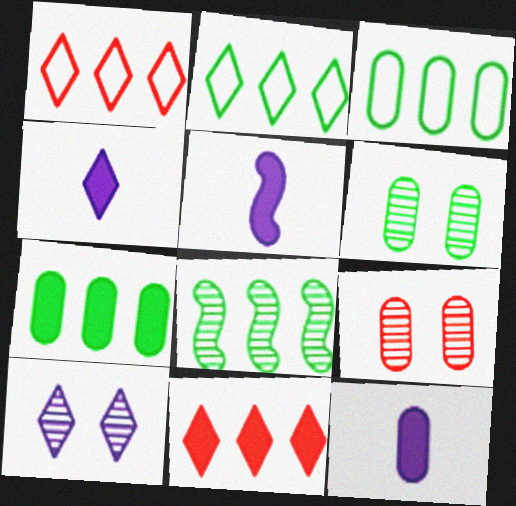[[1, 5, 6], 
[2, 5, 9], 
[2, 7, 8], 
[3, 9, 12], 
[4, 5, 12]]